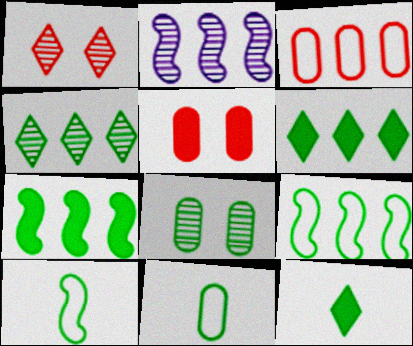[[2, 3, 6], 
[6, 8, 10], 
[8, 9, 12]]